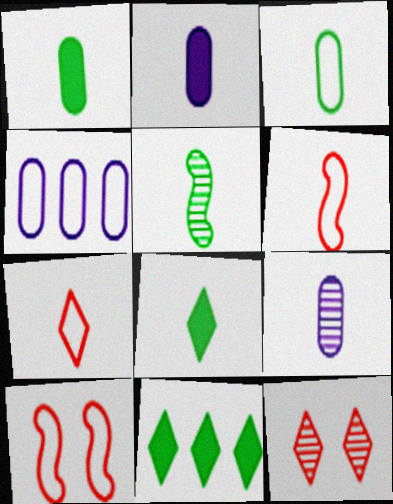[[2, 5, 7], 
[3, 5, 8], 
[6, 8, 9], 
[9, 10, 11]]